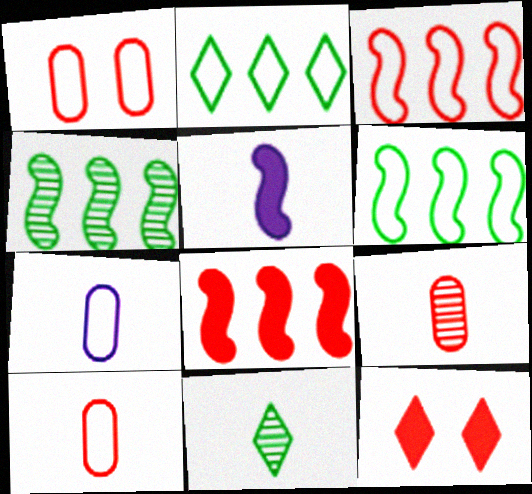[[3, 9, 12], 
[4, 7, 12], 
[5, 10, 11]]